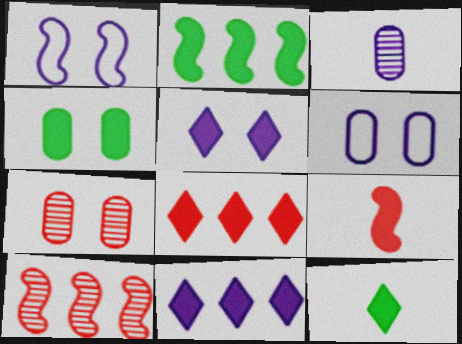[[1, 3, 11], 
[2, 4, 12], 
[4, 6, 7], 
[4, 9, 11], 
[5, 8, 12], 
[6, 10, 12]]